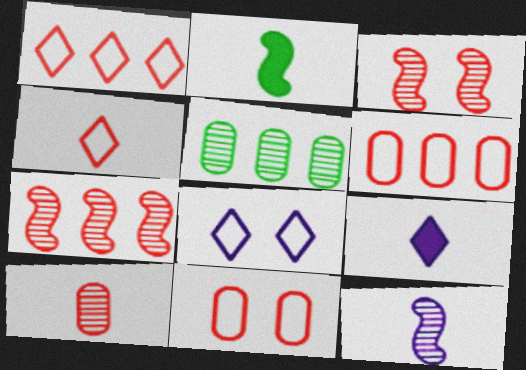[]